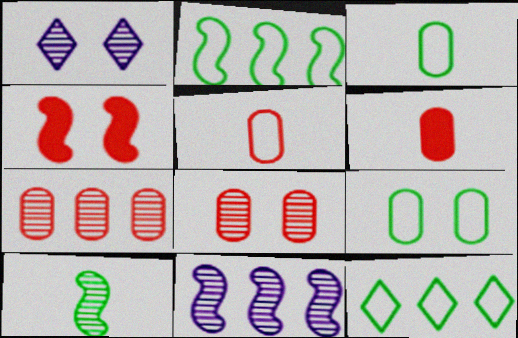[[1, 2, 6], 
[1, 4, 9], 
[1, 7, 10]]